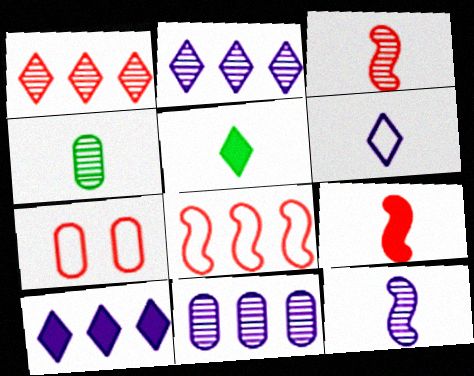[[1, 7, 9], 
[4, 6, 9]]